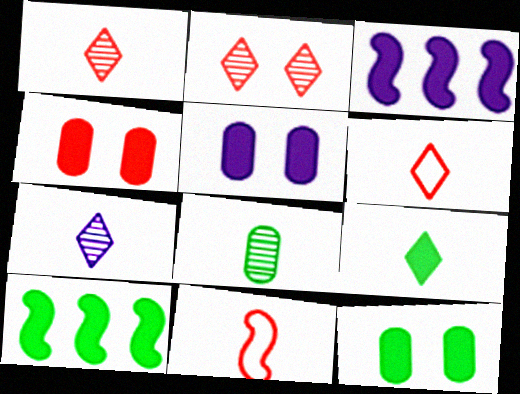[[3, 4, 9], 
[4, 5, 12], 
[6, 7, 9], 
[9, 10, 12]]